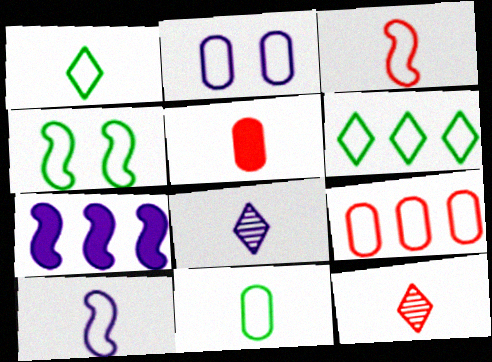[[2, 3, 6], 
[2, 7, 8], 
[2, 9, 11], 
[3, 5, 12], 
[4, 6, 11]]